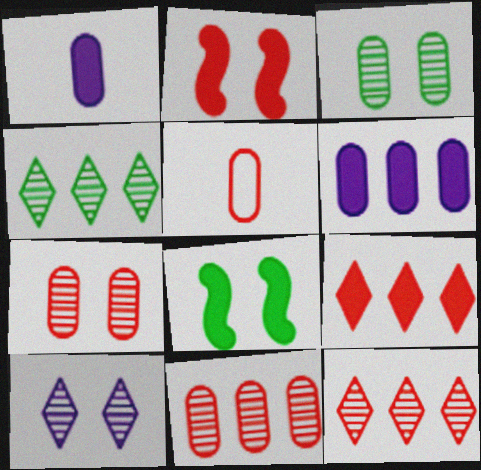[[1, 8, 9], 
[2, 5, 12], 
[3, 5, 6]]